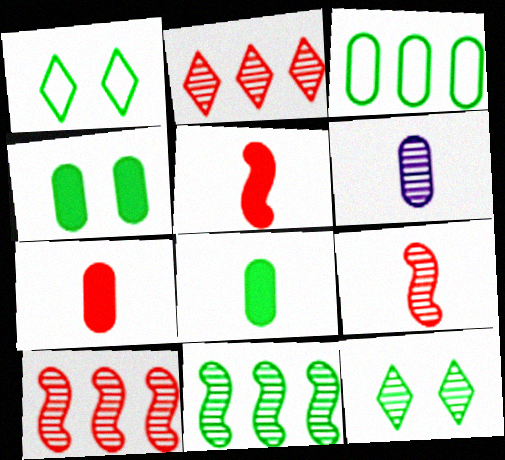[[1, 8, 11], 
[6, 10, 12]]